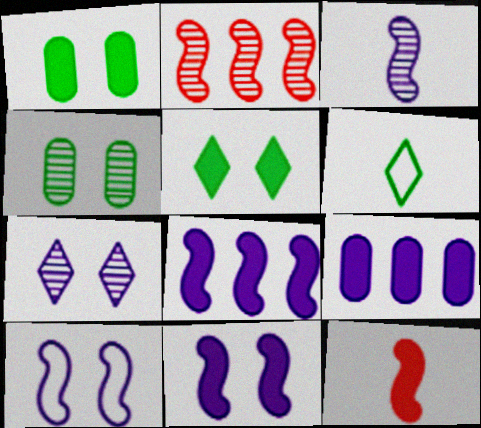[[3, 8, 10], 
[5, 9, 12]]